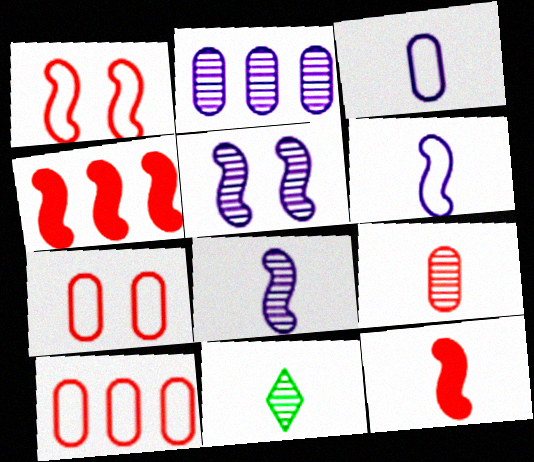[[3, 11, 12], 
[8, 9, 11]]